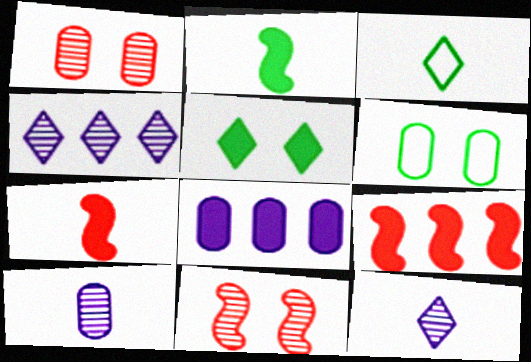[[3, 7, 10], 
[3, 8, 11], 
[4, 6, 7], 
[5, 7, 8], 
[6, 9, 12]]